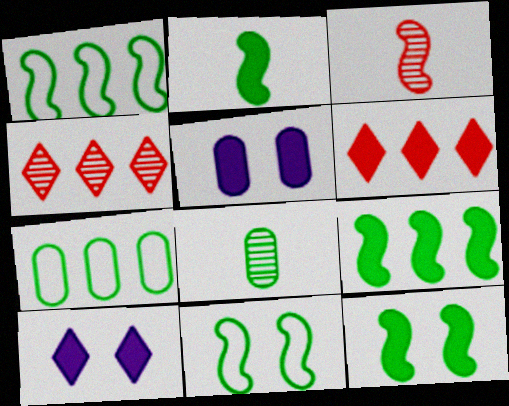[[2, 5, 6], 
[2, 9, 12], 
[3, 7, 10]]